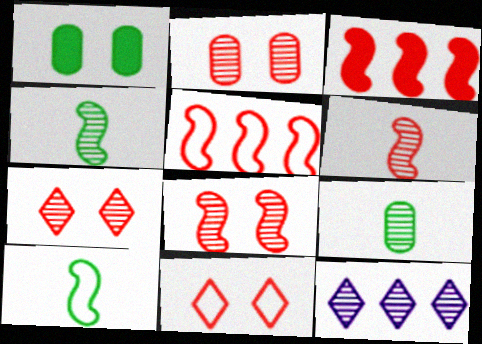[[2, 4, 12], 
[2, 7, 8], 
[8, 9, 12]]